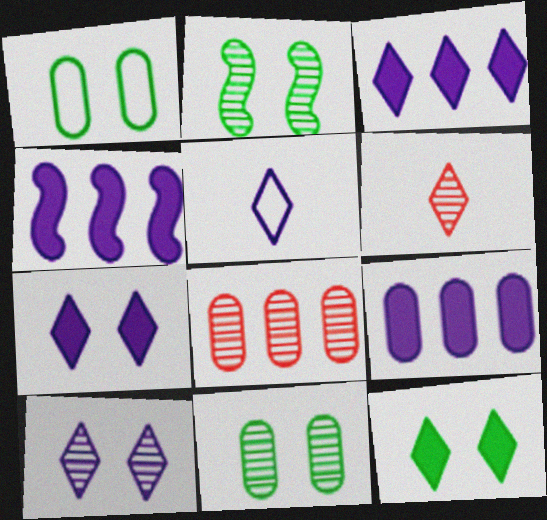[[1, 2, 12], 
[1, 4, 6], 
[3, 4, 9], 
[3, 5, 10]]